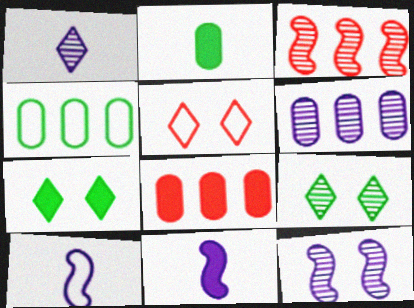[[1, 6, 12], 
[4, 5, 10], 
[4, 6, 8], 
[7, 8, 11], 
[8, 9, 10]]